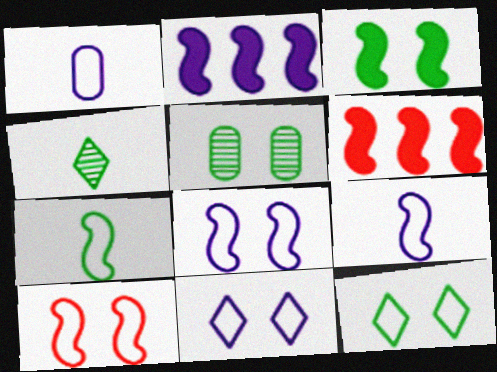[[3, 5, 12]]